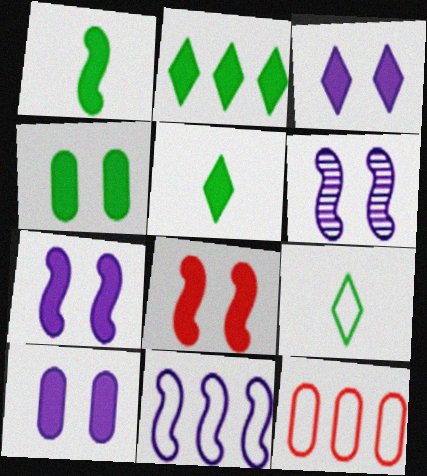[[1, 2, 4], 
[3, 4, 8], 
[3, 7, 10], 
[5, 6, 12]]